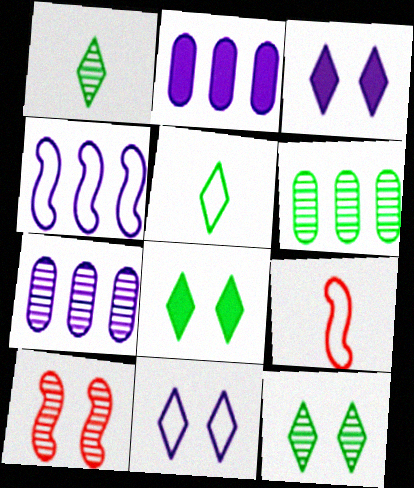[[1, 7, 10], 
[2, 5, 10], 
[2, 9, 12], 
[3, 6, 9], 
[7, 8, 9]]